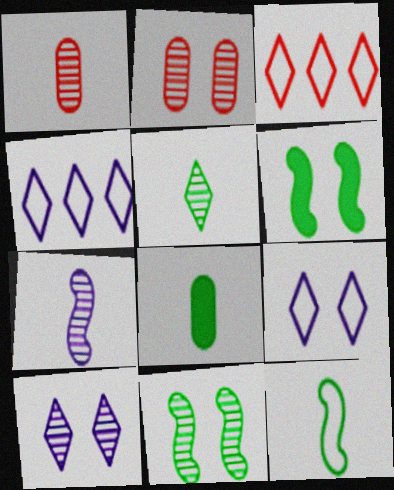[[1, 4, 6], 
[1, 5, 7], 
[2, 6, 9], 
[2, 10, 11], 
[5, 8, 12]]